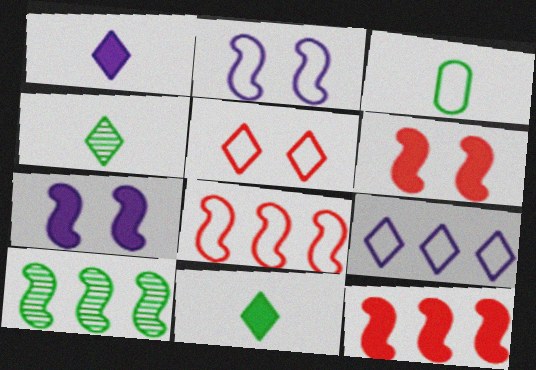[]